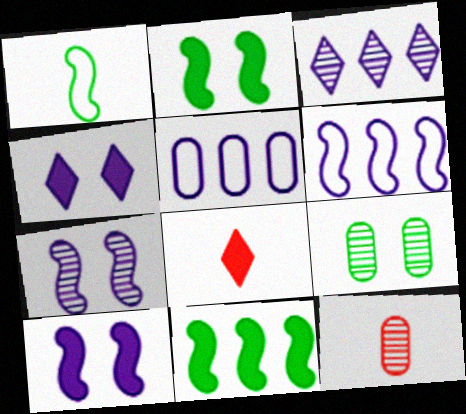[[6, 8, 9]]